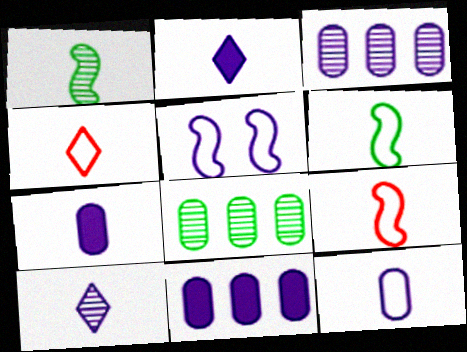[[1, 4, 7], 
[2, 3, 5], 
[4, 6, 12], 
[5, 10, 11]]